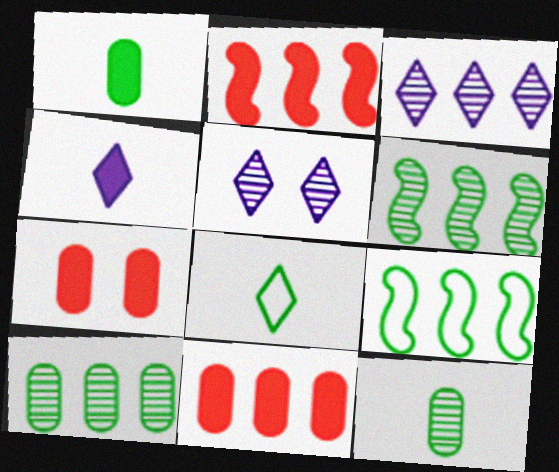[[3, 9, 11]]